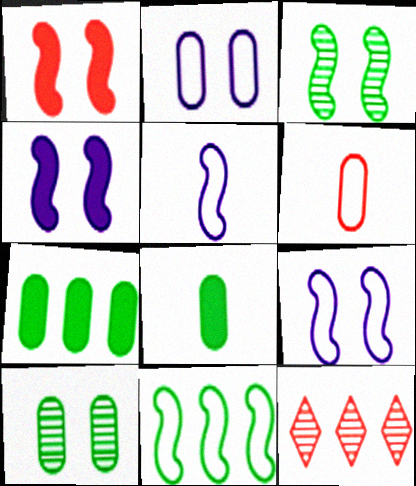[[1, 3, 9], 
[1, 6, 12], 
[8, 9, 12]]